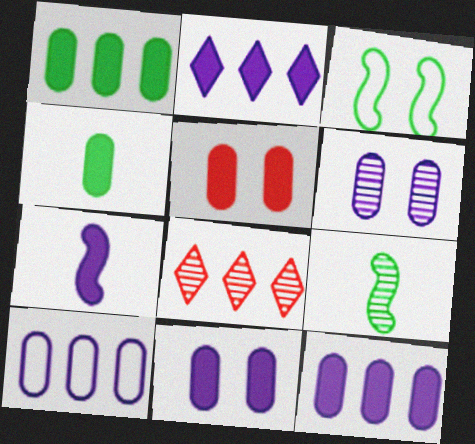[[2, 7, 11], 
[4, 5, 12], 
[6, 8, 9]]